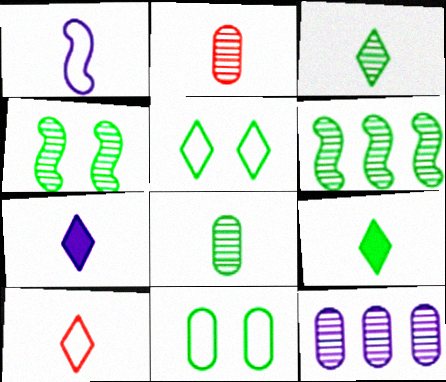[[1, 2, 9], 
[3, 7, 10], 
[6, 9, 11]]